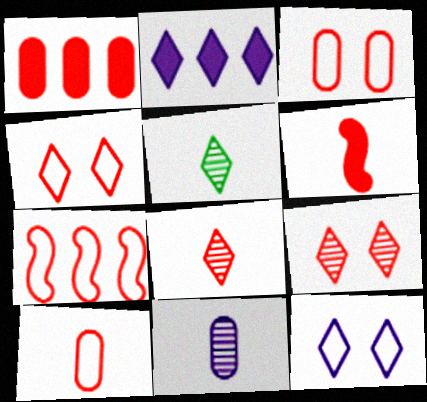[[2, 4, 5], 
[4, 7, 10], 
[6, 8, 10]]